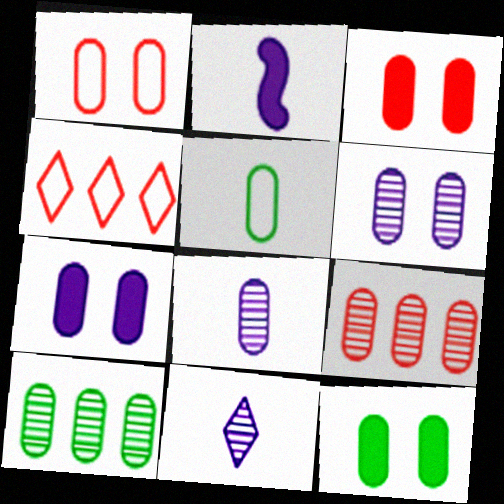[[1, 6, 12], 
[3, 7, 12], 
[5, 7, 9], 
[5, 10, 12]]